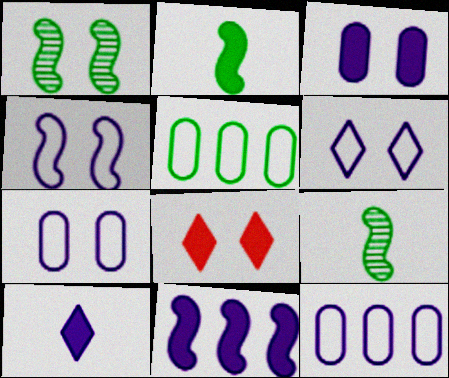[[1, 7, 8], 
[3, 10, 11], 
[4, 6, 7], 
[8, 9, 12]]